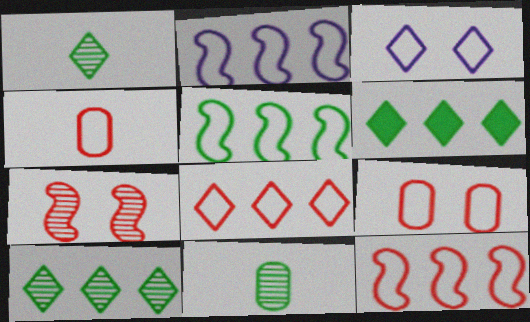[[2, 5, 12], 
[3, 4, 5]]